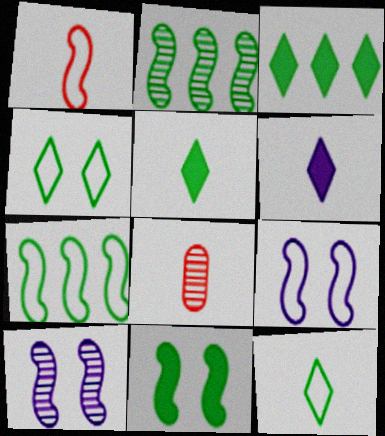[[1, 7, 9], 
[3, 8, 9]]